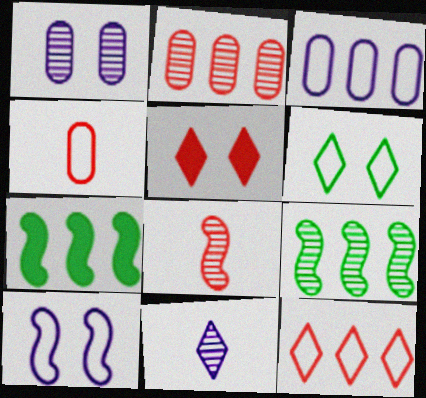[[7, 8, 10]]